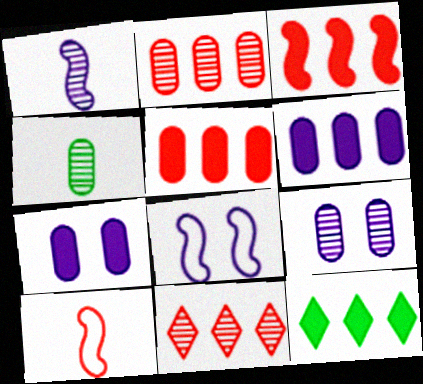[[2, 4, 9], 
[3, 6, 12], 
[9, 10, 12]]